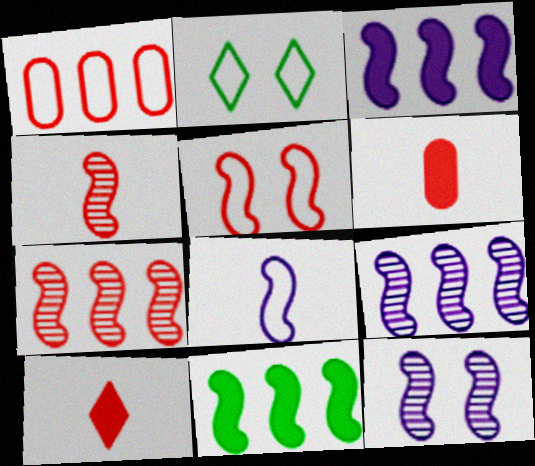[[1, 2, 8], 
[2, 6, 9], 
[3, 8, 12]]